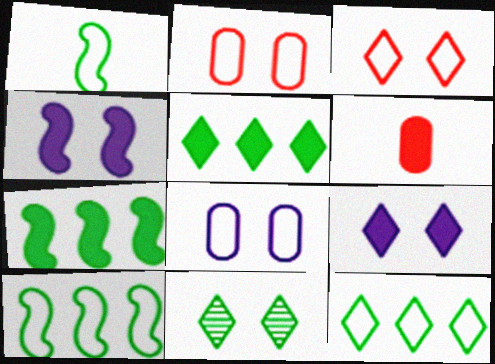[[2, 4, 11], 
[3, 9, 11], 
[4, 5, 6], 
[6, 7, 9]]